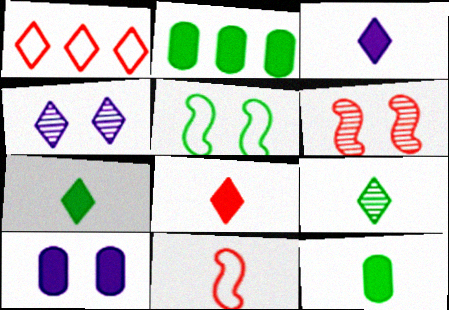[[1, 4, 7], 
[2, 4, 11], 
[2, 5, 9], 
[3, 7, 8]]